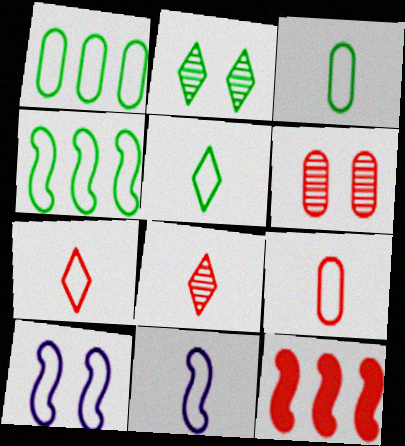[[1, 7, 10], 
[3, 7, 11], 
[5, 9, 11], 
[6, 7, 12]]